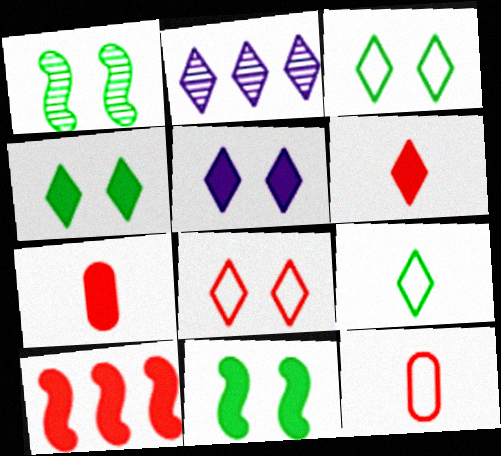[[2, 3, 6], 
[2, 11, 12]]